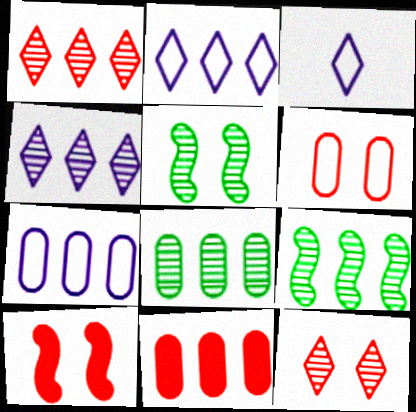[[2, 9, 11], 
[3, 5, 11], 
[3, 8, 10], 
[6, 10, 12], 
[7, 8, 11]]